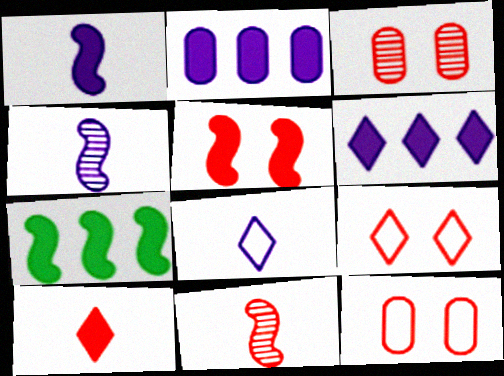[[1, 5, 7], 
[3, 5, 9], 
[3, 7, 8]]